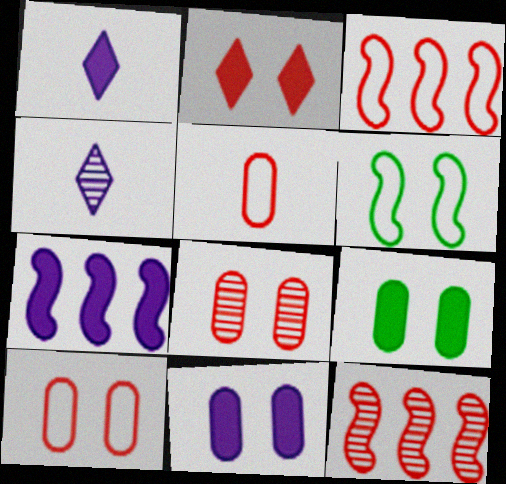[[1, 7, 11], 
[2, 5, 12], 
[3, 4, 9]]